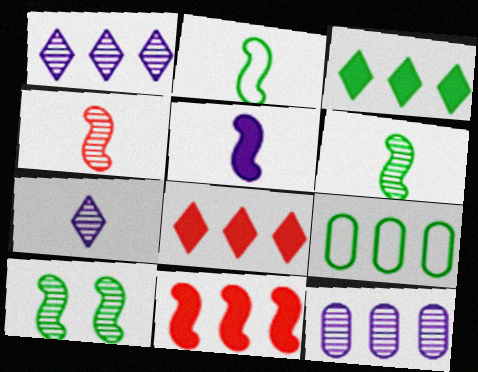[[1, 9, 11], 
[2, 4, 5]]